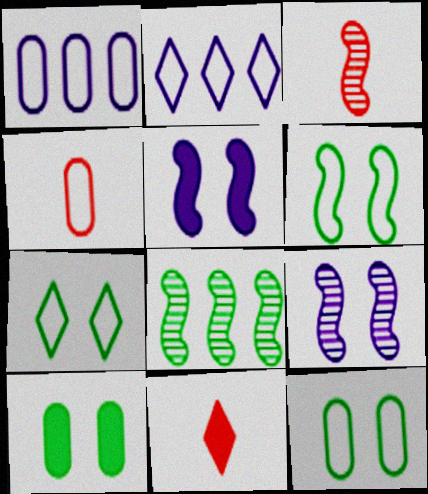[[1, 4, 12], 
[2, 3, 10], 
[2, 4, 6], 
[3, 4, 11], 
[3, 8, 9], 
[6, 7, 12]]